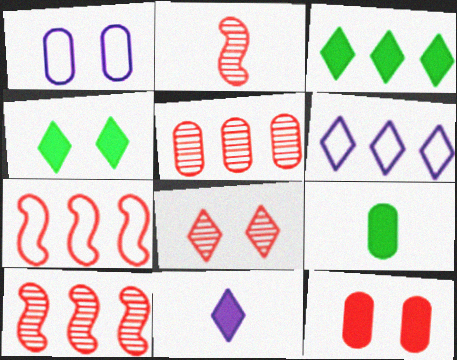[[1, 2, 3], 
[1, 5, 9], 
[2, 5, 8]]